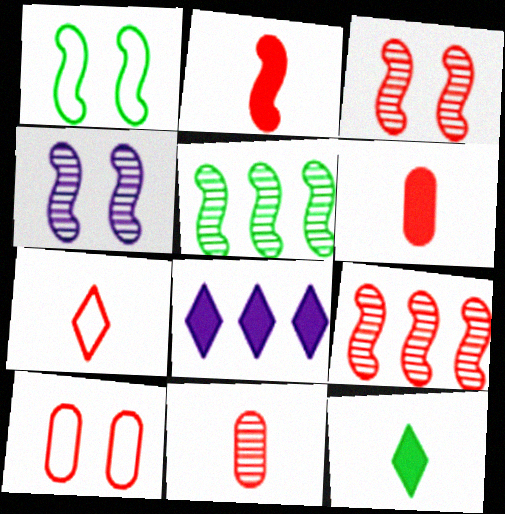[[1, 8, 11], 
[2, 7, 11]]